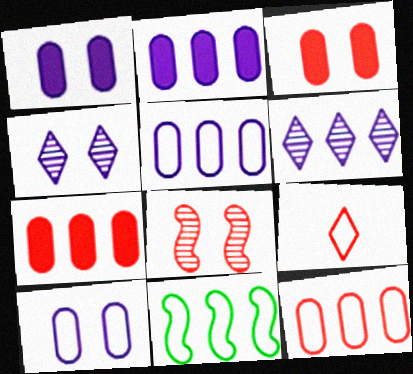[[6, 7, 11], 
[7, 8, 9], 
[9, 10, 11]]